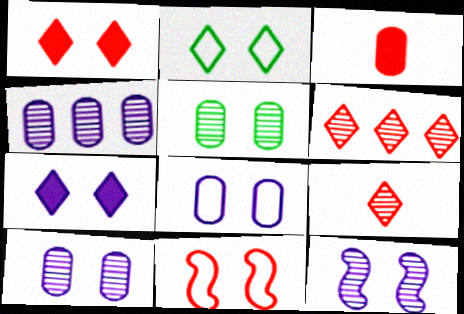[[2, 8, 11], 
[3, 6, 11], 
[5, 7, 11], 
[7, 8, 12]]